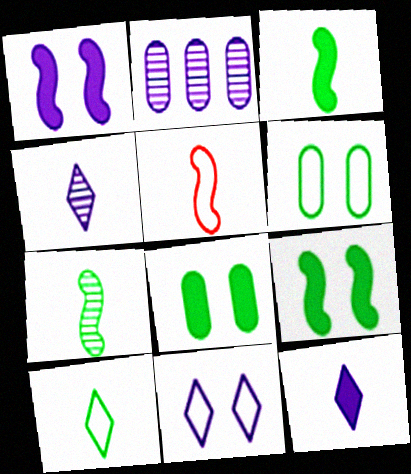[]